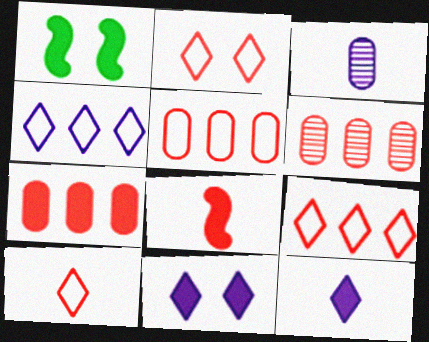[[1, 3, 9], 
[1, 7, 12], 
[2, 6, 8], 
[2, 9, 10], 
[5, 6, 7]]